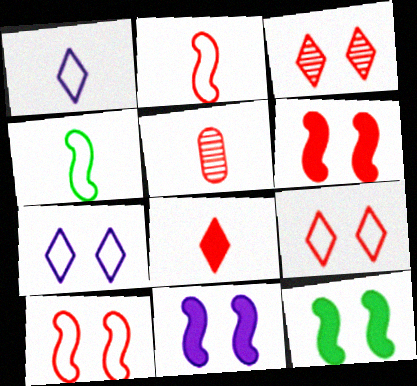[[2, 5, 8], 
[6, 11, 12]]